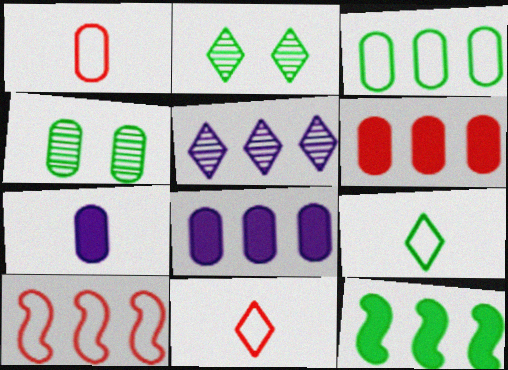[[1, 4, 8], 
[2, 7, 10], 
[4, 9, 12]]